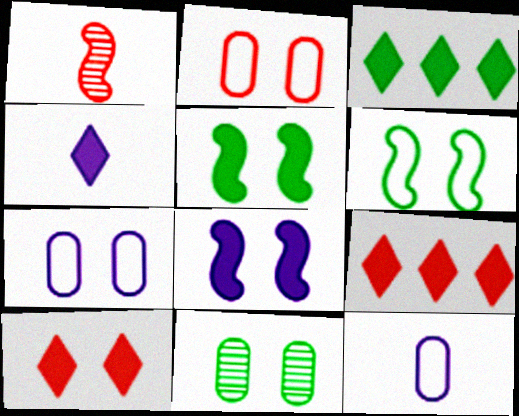[[1, 2, 9], 
[1, 3, 7], 
[3, 4, 10]]